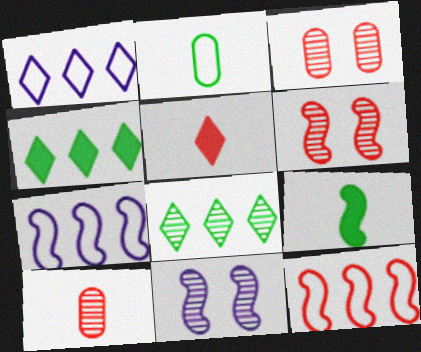[[1, 3, 9], 
[3, 5, 12], 
[6, 7, 9], 
[8, 10, 11], 
[9, 11, 12]]